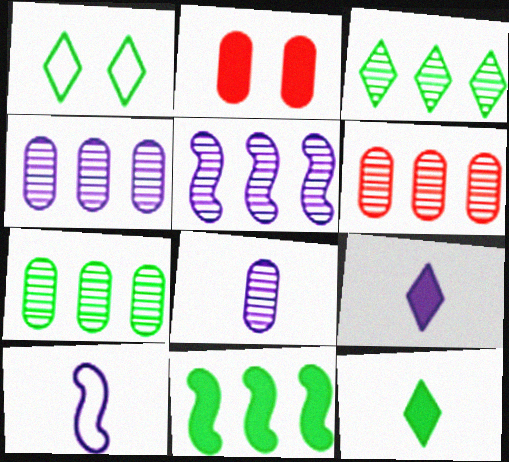[[1, 3, 12], 
[2, 3, 10], 
[2, 9, 11], 
[3, 5, 6], 
[4, 6, 7], 
[8, 9, 10]]